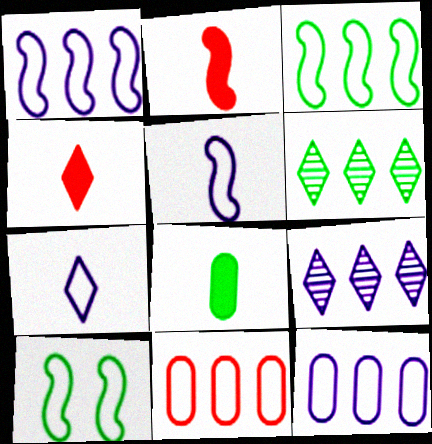[[6, 8, 10], 
[7, 10, 11]]